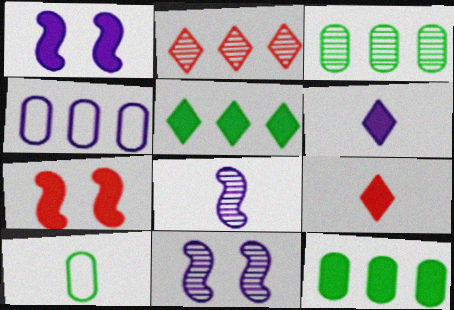[[1, 2, 10], 
[1, 9, 12], 
[4, 6, 11], 
[6, 7, 12], 
[8, 9, 10]]